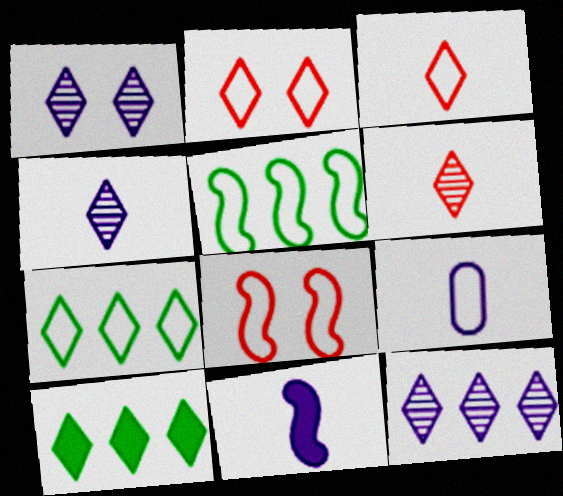[[1, 3, 10], 
[1, 4, 12], 
[2, 4, 10], 
[2, 5, 9], 
[4, 9, 11], 
[7, 8, 9]]